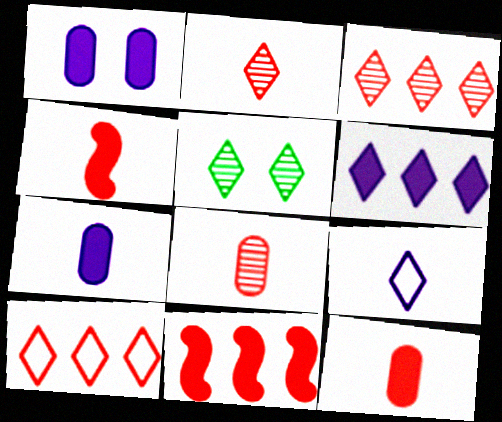[]